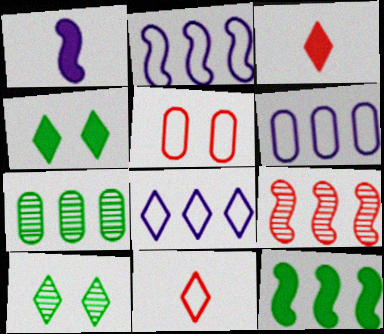[[2, 6, 8], 
[2, 9, 12], 
[3, 5, 9], 
[3, 8, 10]]